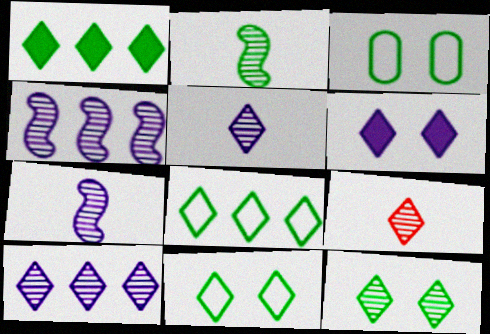[[1, 2, 3], 
[6, 8, 9], 
[9, 10, 12]]